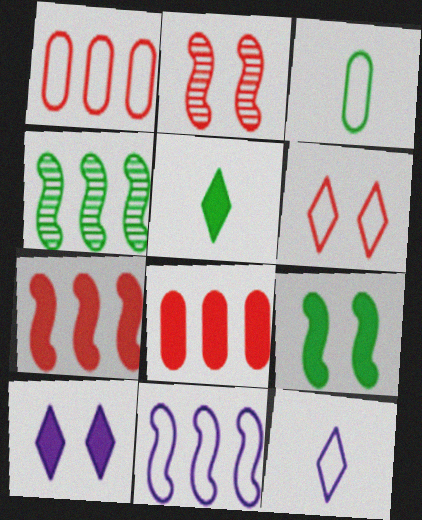[[3, 6, 11], 
[4, 7, 11]]